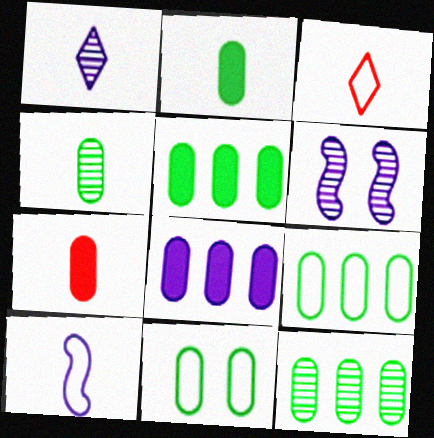[[2, 11, 12], 
[3, 5, 6], 
[4, 5, 11], 
[5, 9, 12]]